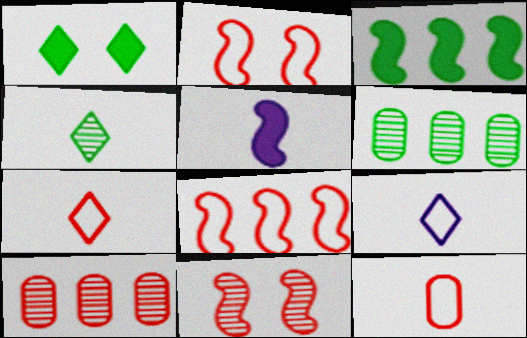[[4, 5, 12]]